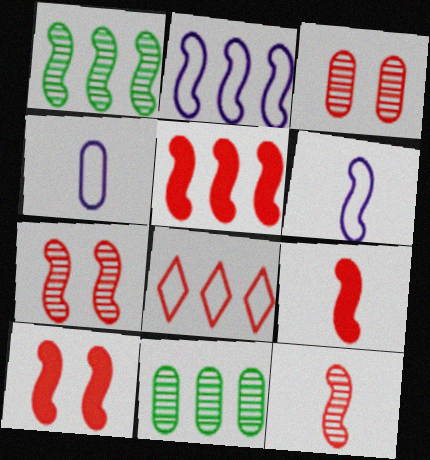[[1, 2, 5], 
[1, 6, 10], 
[3, 8, 9], 
[5, 9, 10]]